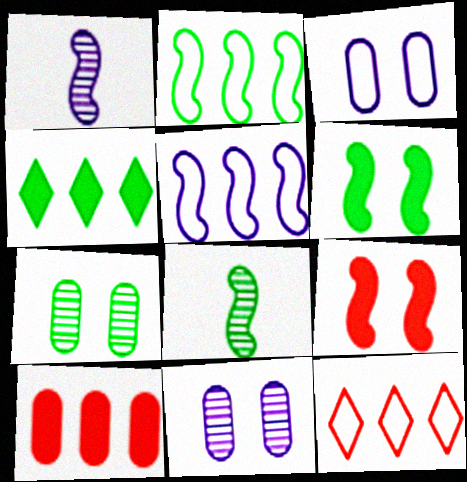[[1, 2, 9], 
[2, 6, 8], 
[5, 8, 9]]